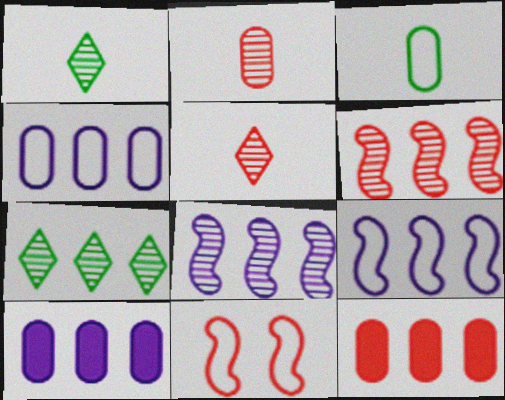[[1, 10, 11], 
[5, 11, 12], 
[7, 9, 12]]